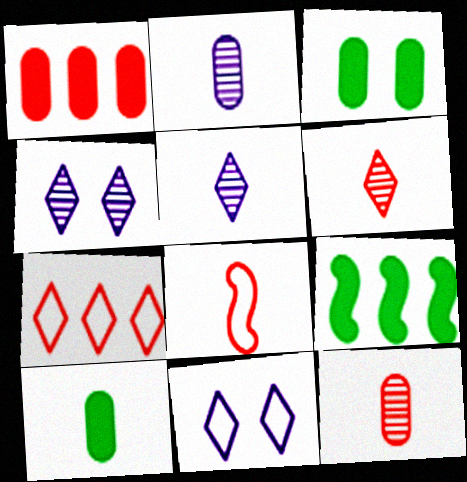[[5, 8, 10], 
[9, 11, 12]]